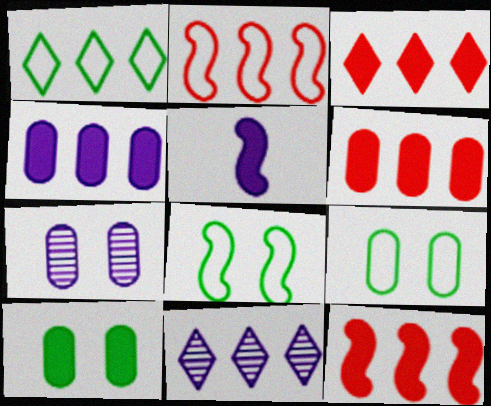[[1, 3, 11], 
[3, 5, 10], 
[3, 6, 12]]